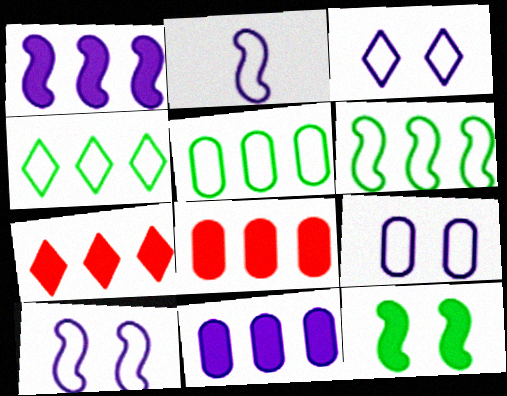[[3, 9, 10], 
[4, 5, 6]]